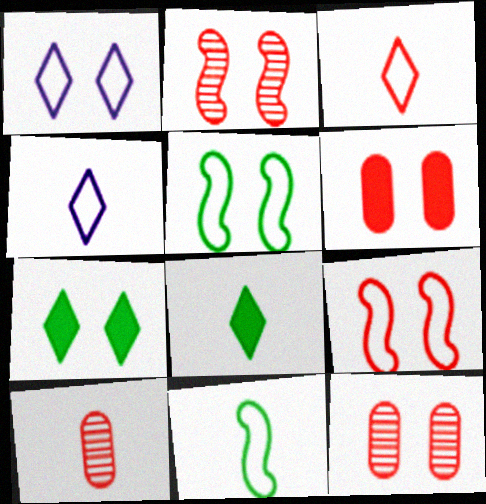[]